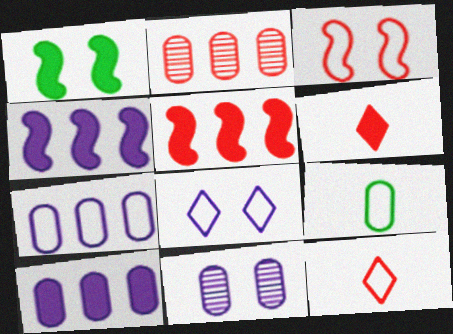[[1, 6, 10], 
[2, 3, 6]]